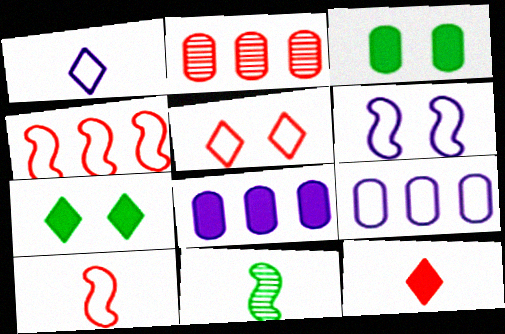[[1, 6, 9], 
[5, 8, 11]]